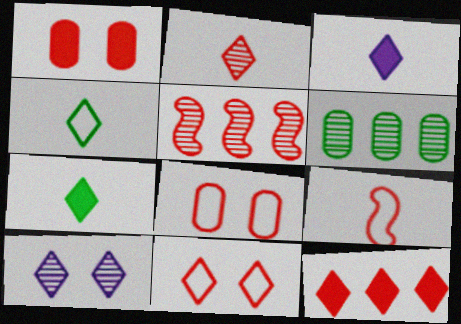[[2, 3, 4], 
[2, 11, 12], 
[4, 10, 12]]